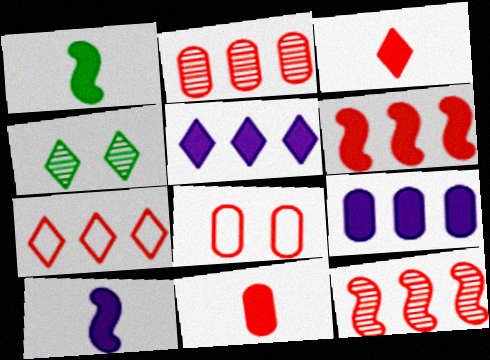[[2, 6, 7], 
[2, 8, 11], 
[3, 8, 12]]